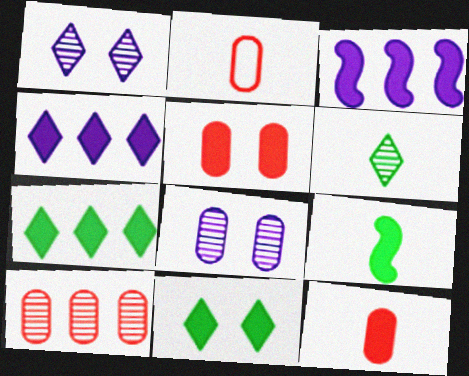[[2, 5, 10], 
[3, 11, 12], 
[4, 5, 9]]